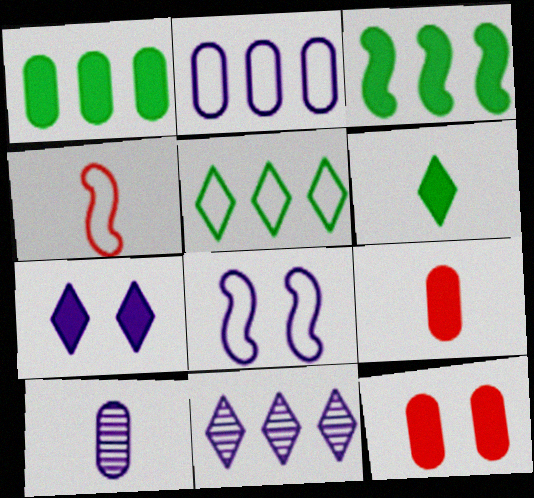[[3, 7, 9], 
[4, 6, 10]]